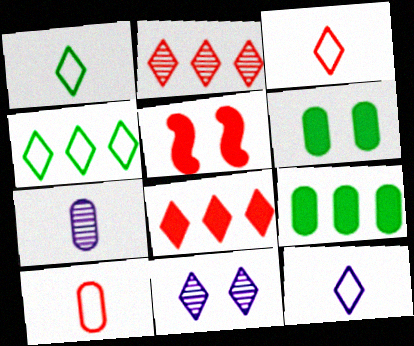[[1, 3, 12], 
[1, 8, 11], 
[2, 5, 10], 
[4, 5, 7]]